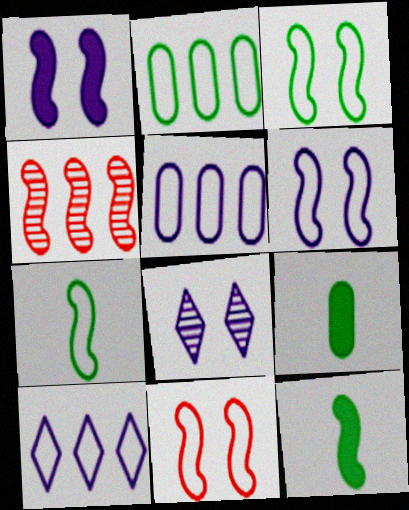[[1, 4, 7], 
[3, 6, 11], 
[4, 6, 12]]